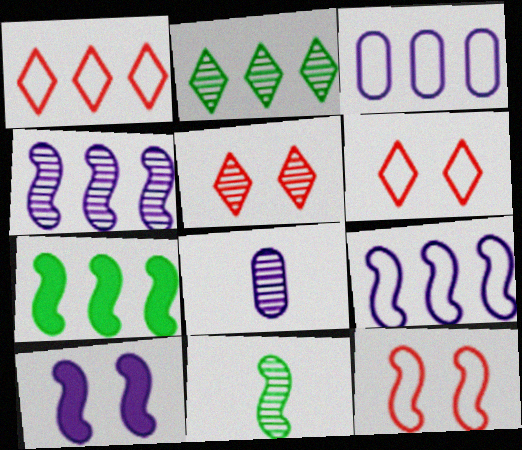[[6, 7, 8]]